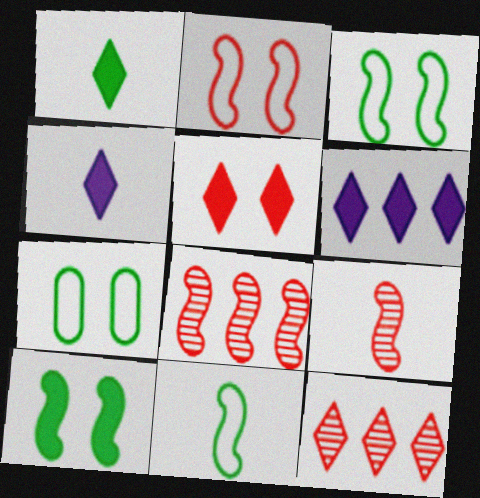[[1, 5, 6], 
[4, 7, 8], 
[6, 7, 9]]